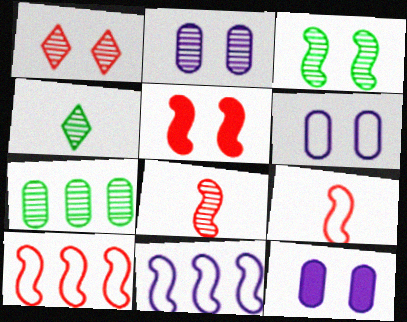[[1, 2, 3], 
[2, 6, 12], 
[3, 4, 7], 
[4, 10, 12], 
[5, 8, 10]]